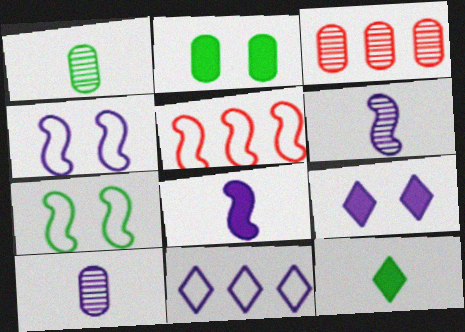[[1, 5, 9], 
[3, 4, 12]]